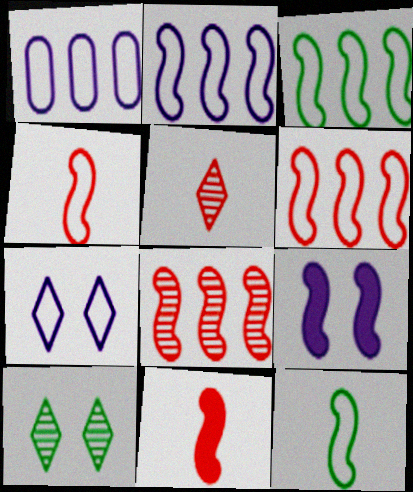[[1, 10, 11], 
[2, 3, 6], 
[8, 9, 12]]